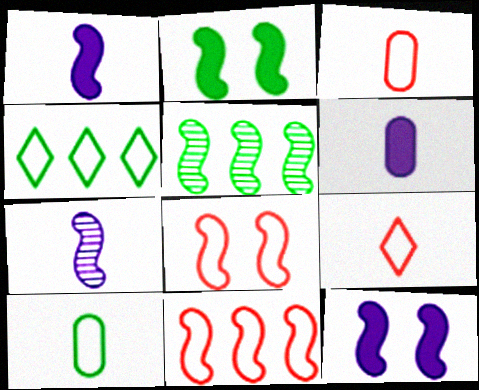[[1, 5, 8], 
[2, 7, 11]]